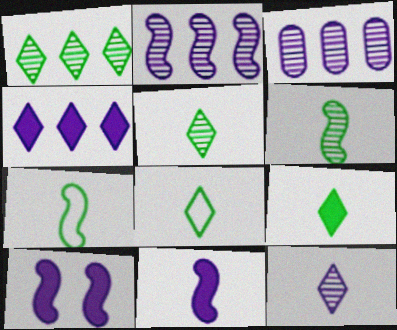[[5, 8, 9]]